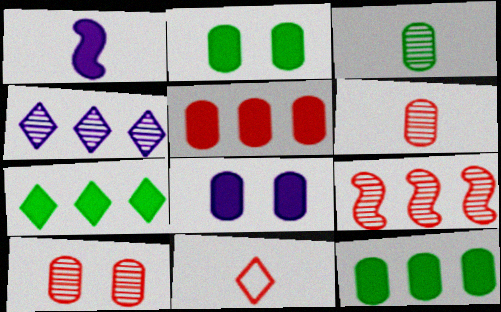[[1, 3, 11]]